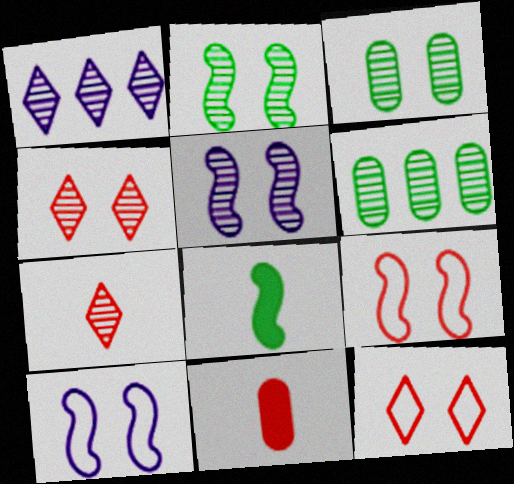[[3, 4, 5], 
[5, 6, 7]]